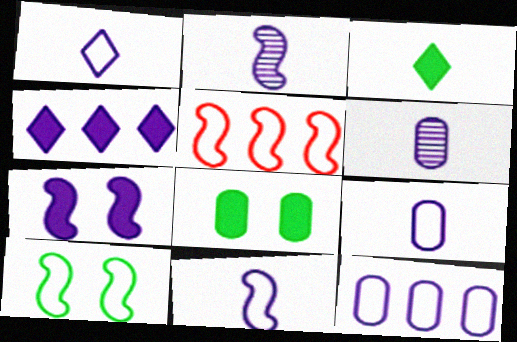[[1, 9, 11], 
[5, 10, 11]]